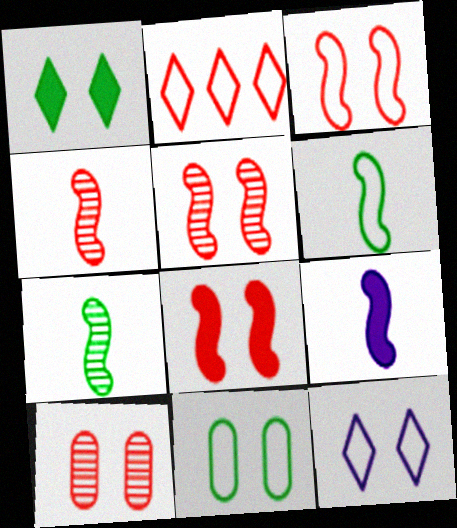[[3, 5, 8], 
[3, 11, 12], 
[4, 6, 9]]